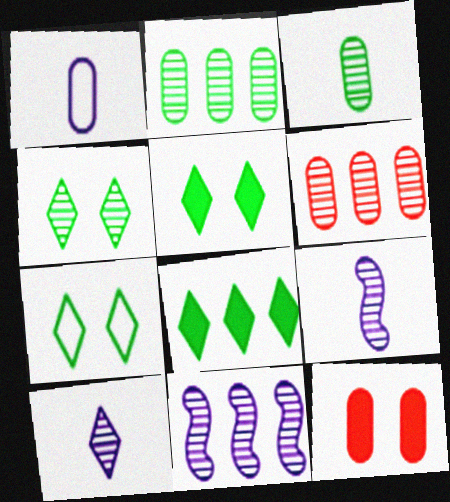[[1, 2, 12], 
[4, 5, 7], 
[4, 6, 9]]